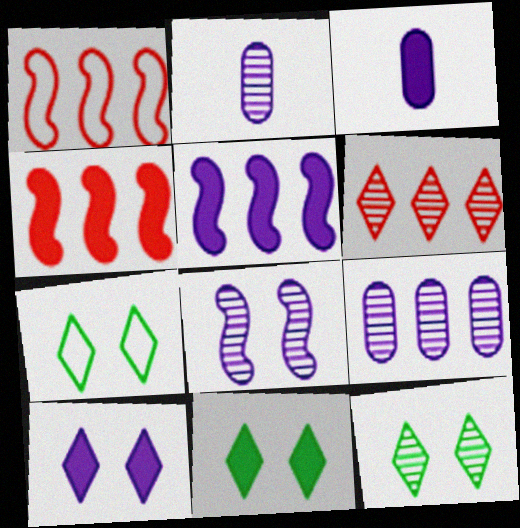[[1, 2, 11], 
[1, 3, 12], 
[2, 4, 7], 
[3, 4, 11], 
[3, 5, 10], 
[7, 11, 12]]